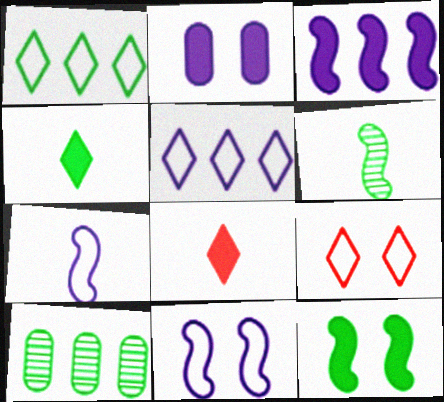[[8, 10, 11]]